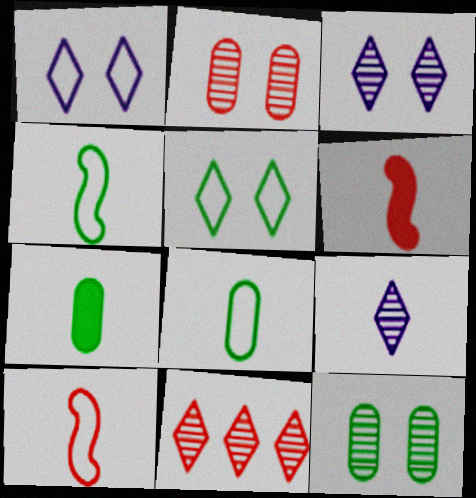[[6, 8, 9], 
[7, 9, 10]]